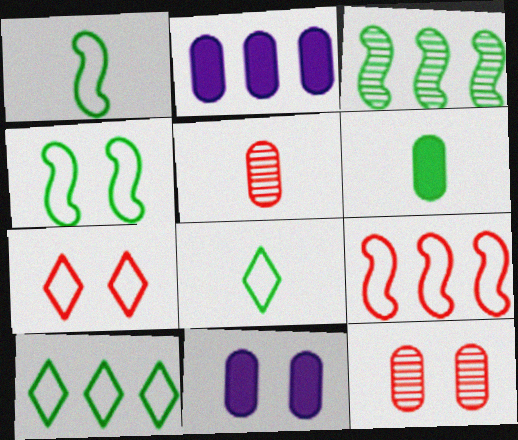[]